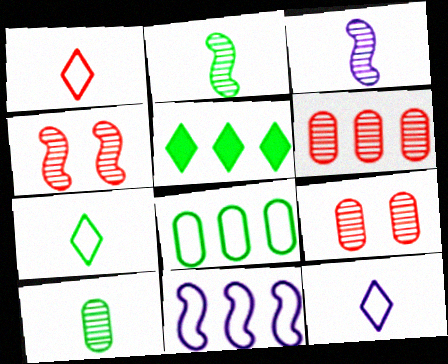[[1, 7, 12], 
[5, 6, 11]]